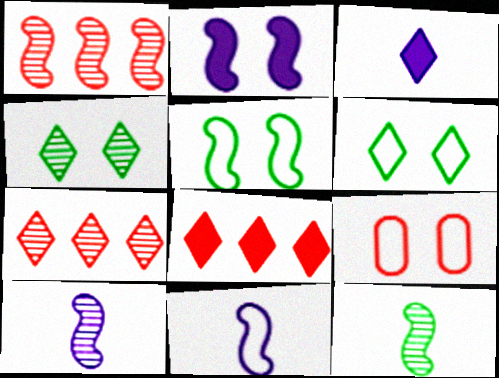[[2, 4, 9], 
[3, 6, 7]]